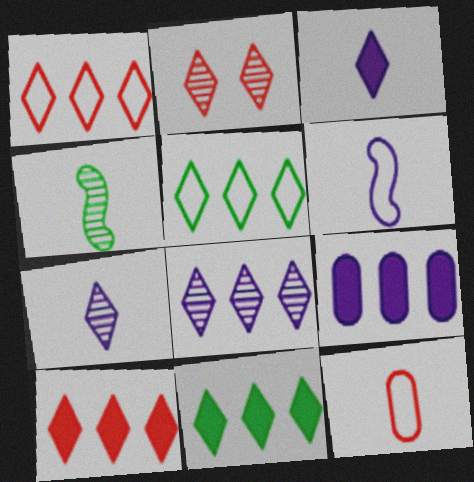[[1, 8, 11], 
[2, 3, 5], 
[3, 4, 12], 
[5, 8, 10]]